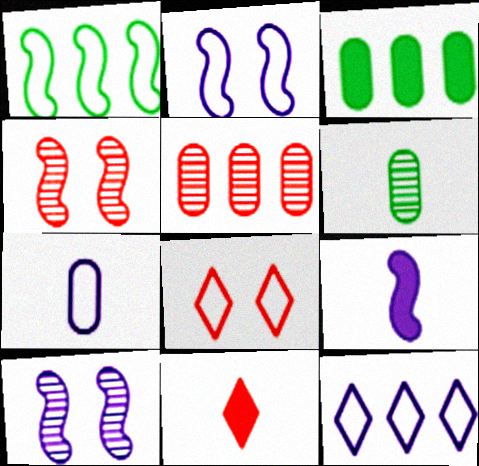[[1, 4, 9], 
[1, 7, 8], 
[2, 7, 12]]